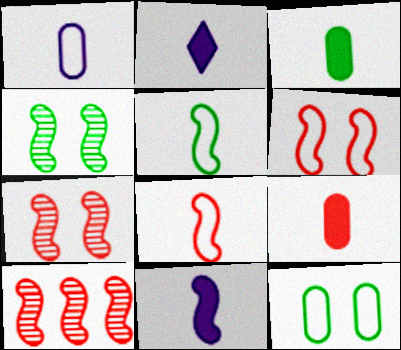[[2, 10, 12]]